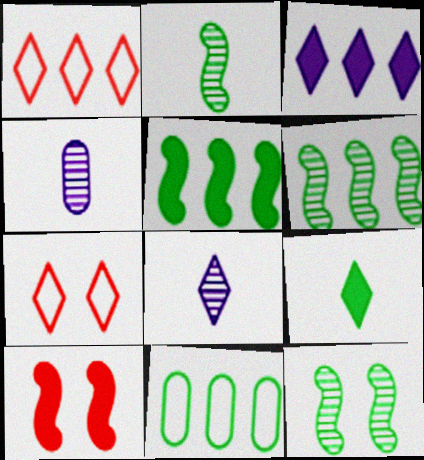[[2, 6, 12], 
[4, 5, 7], 
[8, 10, 11], 
[9, 11, 12]]